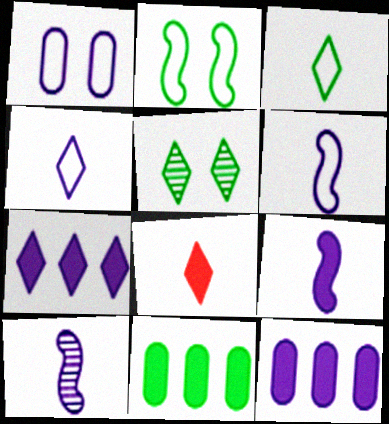[[1, 7, 10], 
[6, 9, 10]]